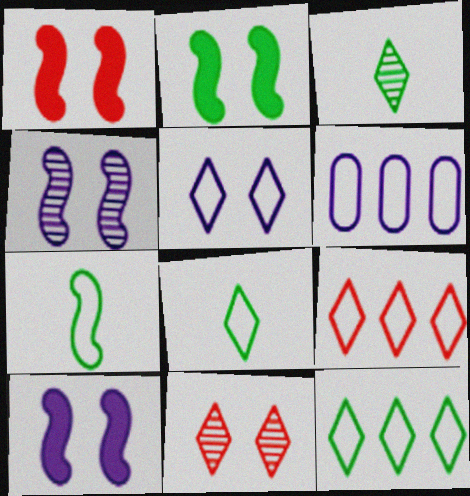[[1, 2, 10], 
[1, 3, 6], 
[5, 8, 9]]